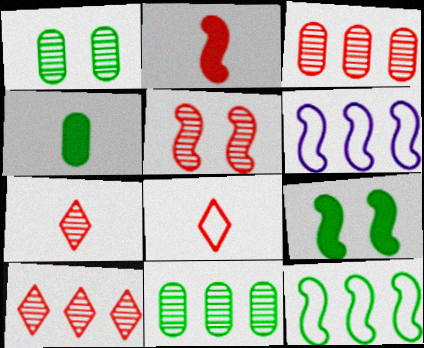[[3, 5, 7]]